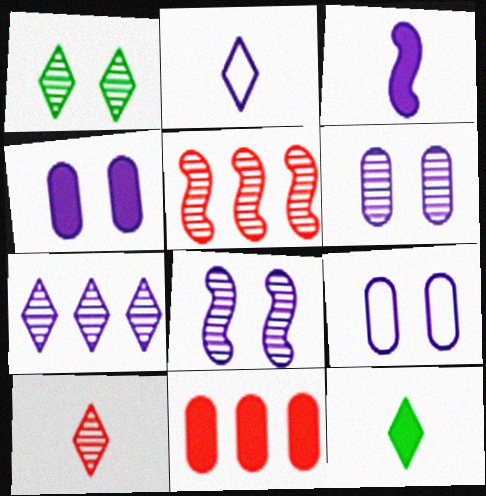[[1, 7, 10], 
[2, 10, 12], 
[3, 7, 9], 
[4, 6, 9], 
[5, 9, 12]]